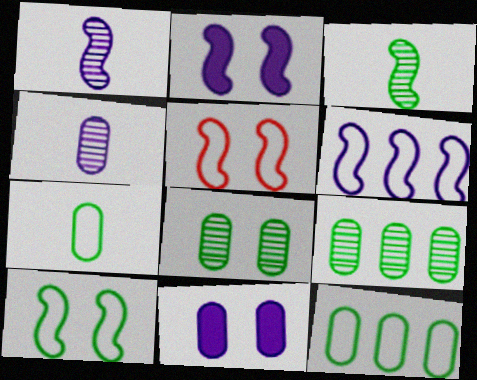[[1, 2, 6]]